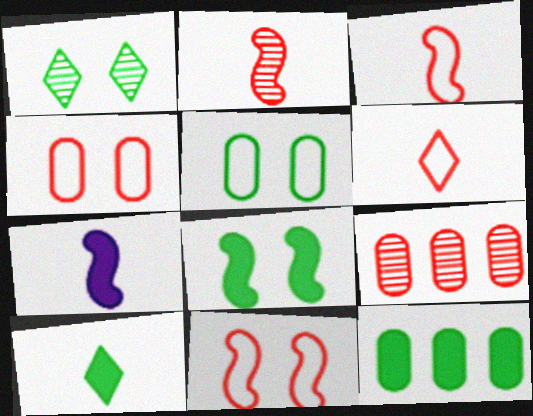[[1, 5, 8], 
[8, 10, 12]]